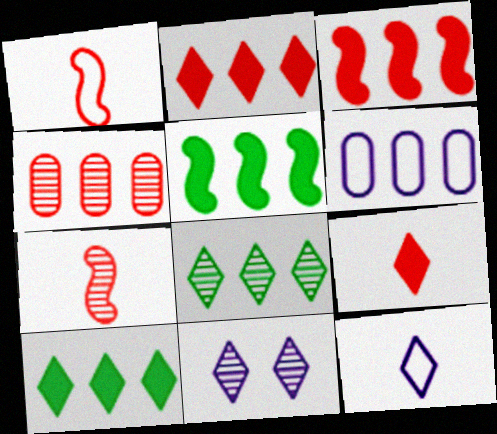[[3, 6, 8]]